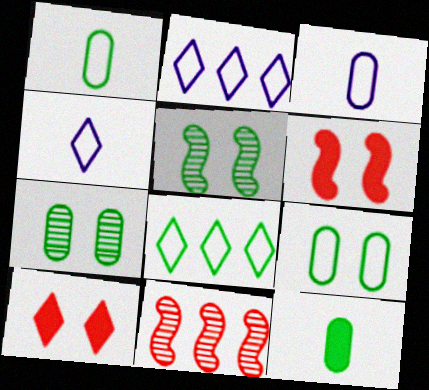[[5, 8, 12]]